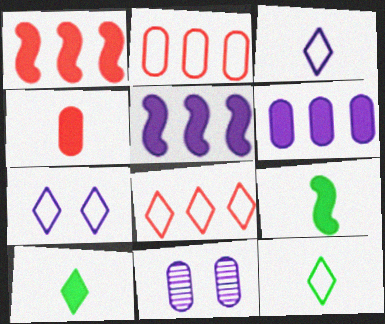[[1, 11, 12], 
[3, 5, 11], 
[7, 8, 12], 
[8, 9, 11]]